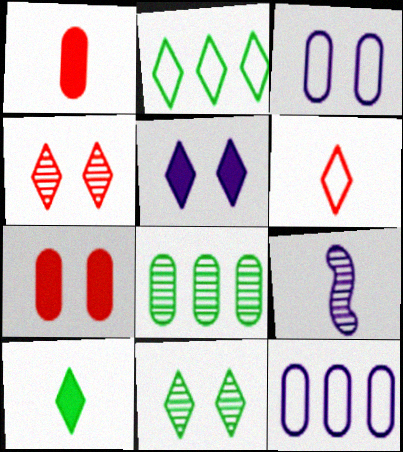[[1, 3, 8], 
[2, 7, 9], 
[2, 10, 11], 
[4, 8, 9], 
[5, 9, 12]]